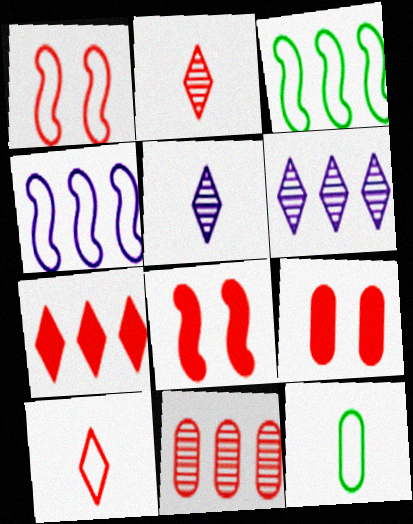[[3, 5, 9], 
[6, 8, 12], 
[8, 10, 11]]